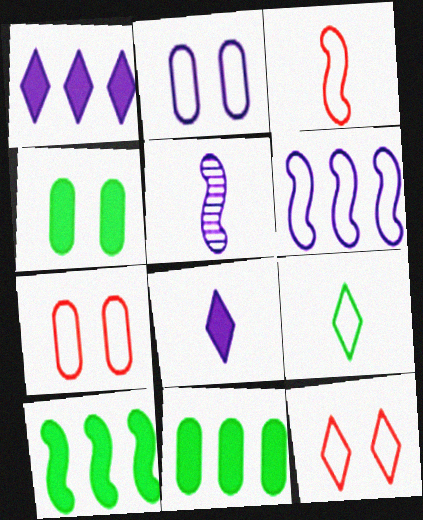[[1, 2, 5], 
[5, 11, 12], 
[6, 7, 9]]